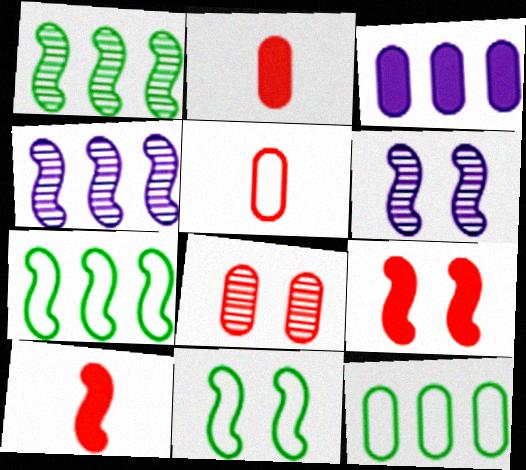[[4, 10, 11], 
[6, 7, 10], 
[6, 9, 11]]